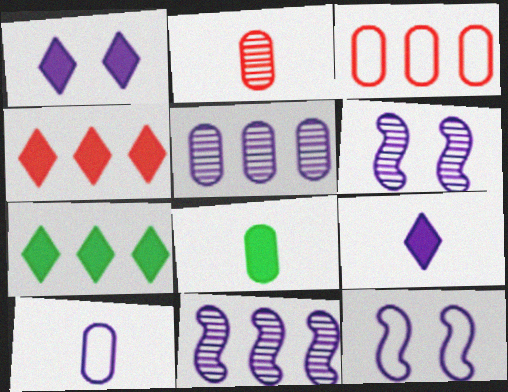[[1, 10, 11], 
[2, 7, 12], 
[2, 8, 10], 
[3, 7, 11], 
[5, 9, 12]]